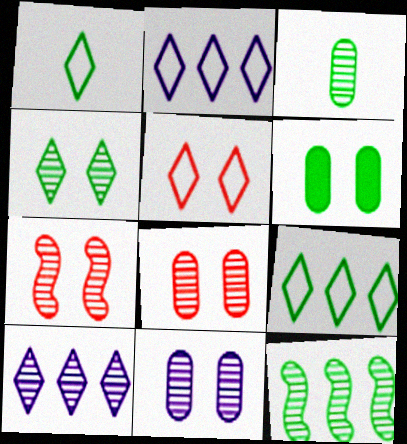[[1, 2, 5], 
[1, 6, 12], 
[3, 4, 12], 
[3, 7, 10], 
[4, 7, 11]]